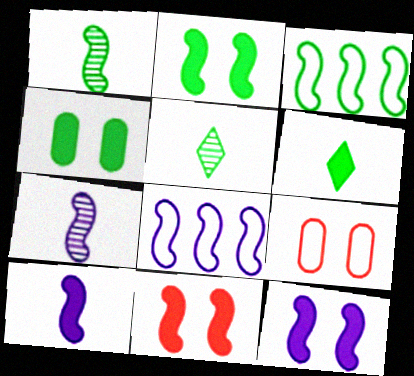[[1, 2, 3], 
[1, 8, 11], 
[2, 11, 12], 
[3, 4, 5], 
[3, 7, 11], 
[7, 8, 12]]